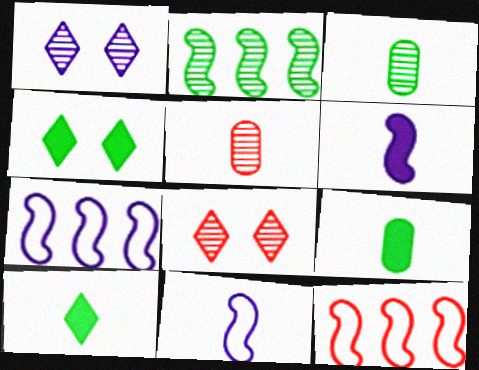[[1, 2, 5], 
[1, 9, 12], 
[4, 5, 7], 
[5, 10, 11], 
[7, 8, 9]]